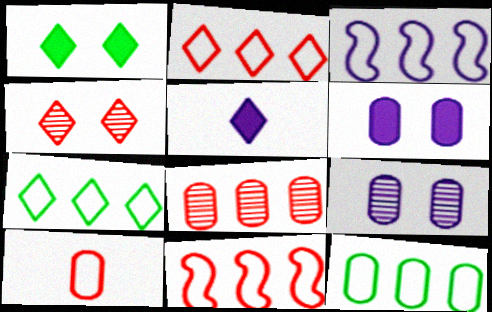[[2, 3, 12], 
[3, 5, 9], 
[4, 5, 7]]